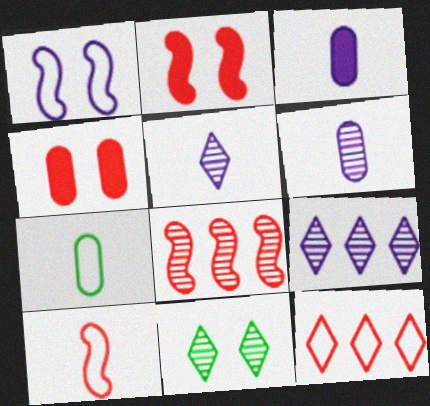[[1, 3, 9], 
[1, 4, 11], 
[1, 7, 12], 
[2, 7, 9], 
[2, 8, 10], 
[6, 8, 11]]